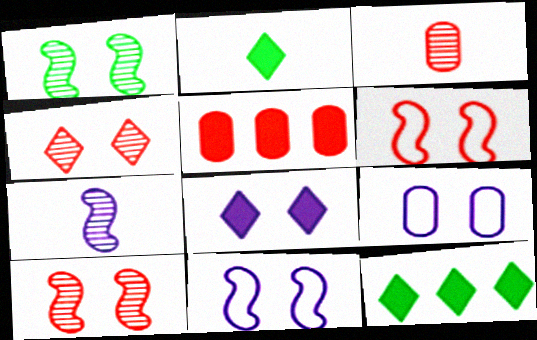[[3, 11, 12]]